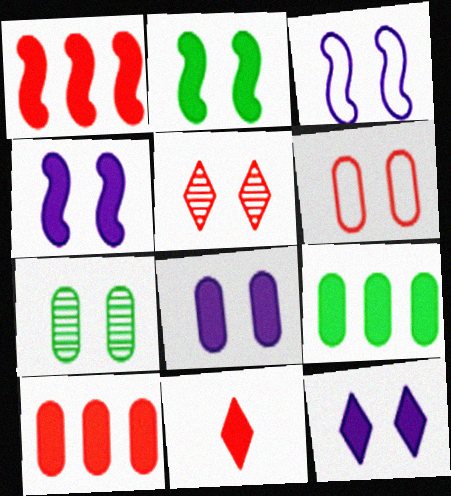[[4, 8, 12], 
[4, 9, 11], 
[6, 7, 8]]